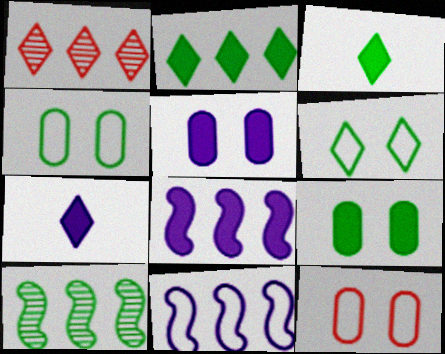[[1, 6, 7], 
[3, 4, 10], 
[5, 7, 8], 
[7, 10, 12]]